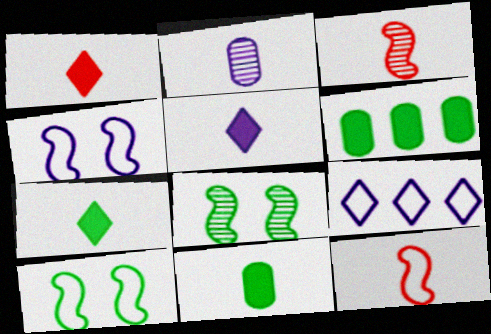[[1, 5, 7], 
[2, 7, 12]]